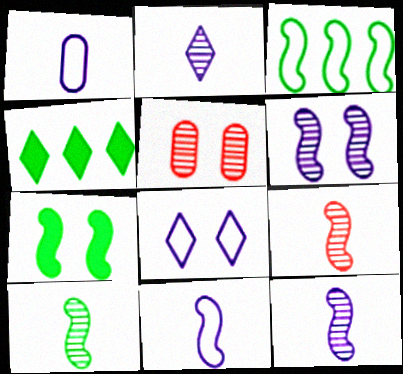[[3, 7, 10], 
[4, 5, 11], 
[5, 7, 8], 
[9, 10, 12]]